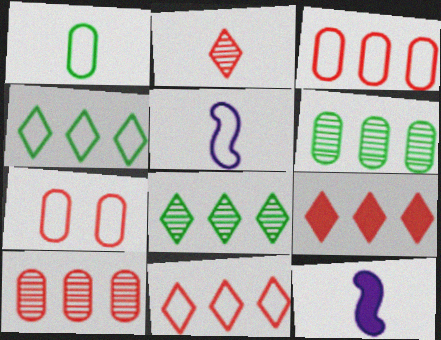[[1, 2, 12], 
[4, 5, 7], 
[7, 8, 12]]